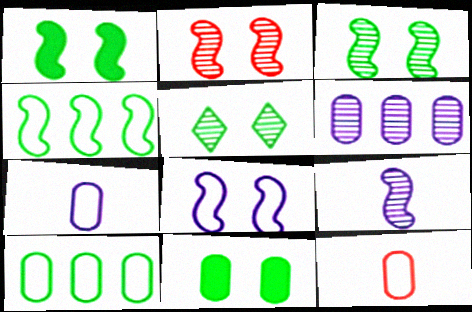[[1, 2, 8], 
[6, 11, 12]]